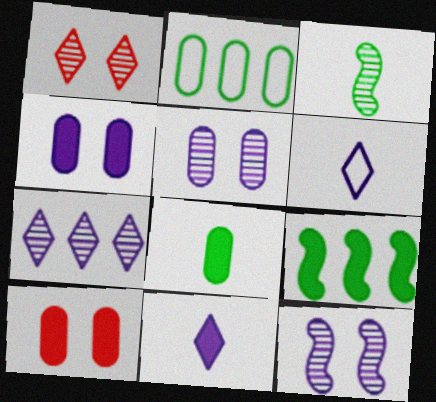[[9, 10, 11]]